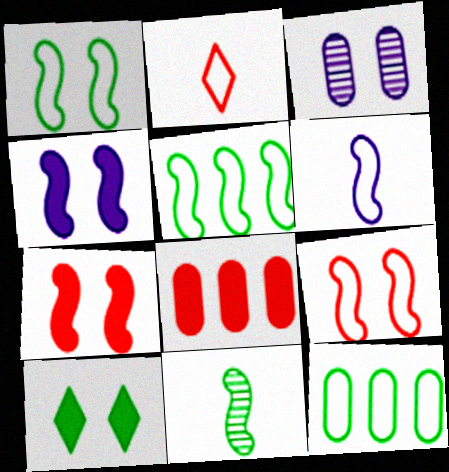[[3, 9, 10], 
[5, 6, 9], 
[10, 11, 12]]